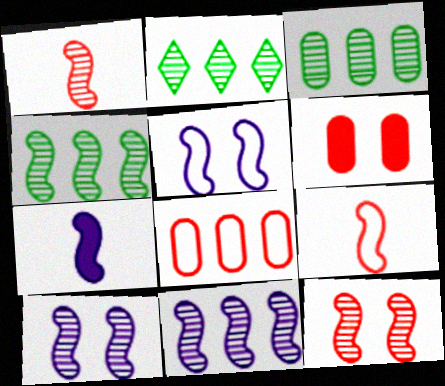[[1, 4, 10], 
[2, 3, 4], 
[5, 7, 11]]